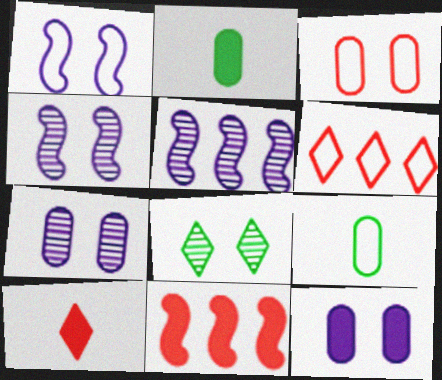[[1, 6, 9], 
[2, 4, 6]]